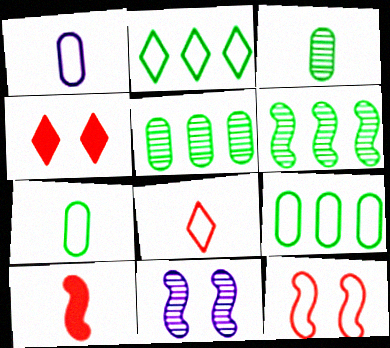[[1, 2, 12], 
[1, 4, 6]]